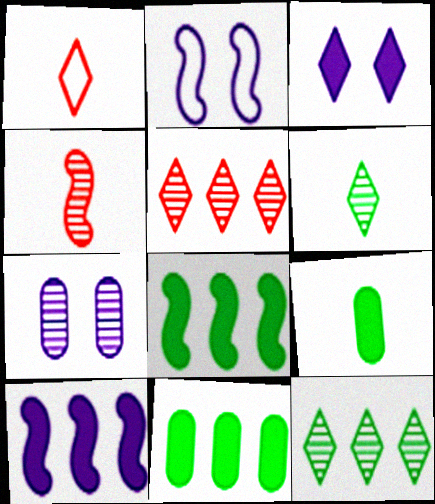[[1, 3, 12], 
[1, 7, 8], 
[2, 3, 7], 
[2, 4, 8], 
[2, 5, 9], 
[4, 7, 12]]